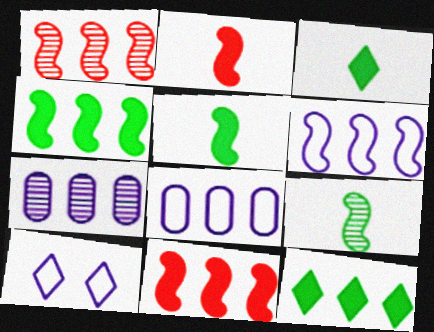[[1, 4, 6], 
[1, 8, 12]]